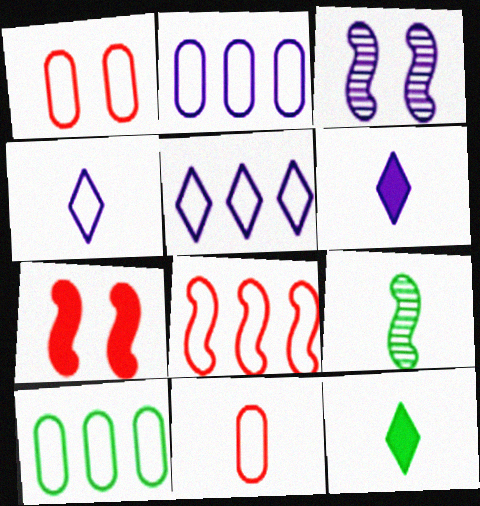[[2, 3, 6], 
[5, 8, 10], 
[6, 9, 11]]